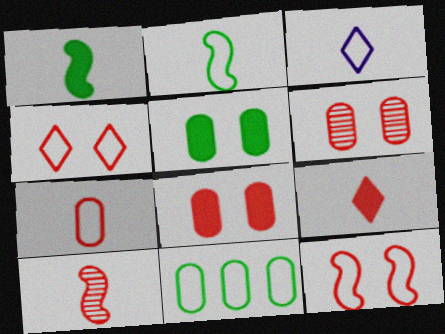[[2, 3, 7], 
[3, 11, 12], 
[7, 9, 10]]